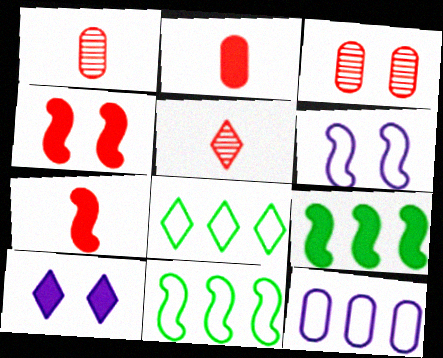[[1, 10, 11], 
[2, 9, 10], 
[5, 8, 10]]